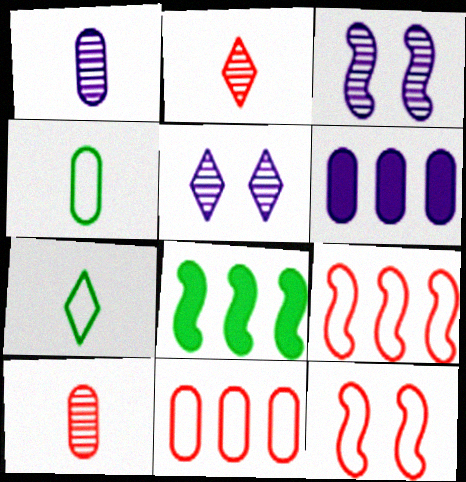[]